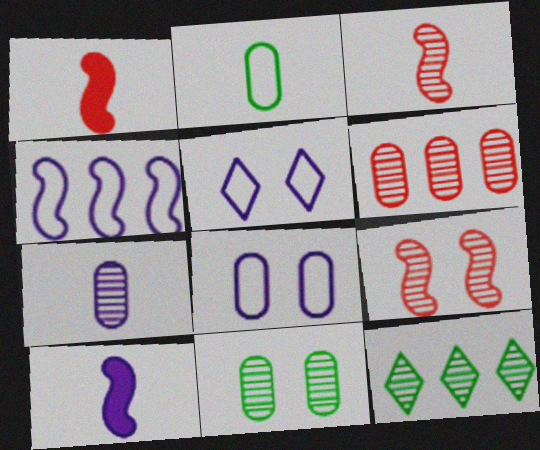[[1, 8, 12], 
[6, 7, 11], 
[7, 9, 12]]